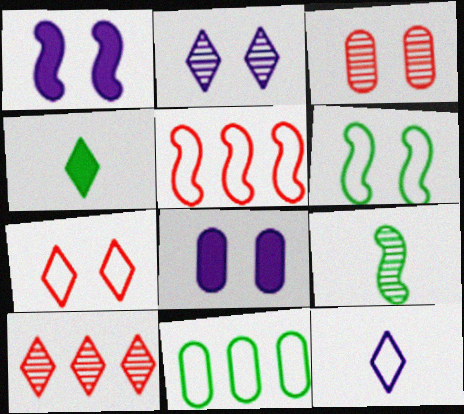[[1, 5, 9]]